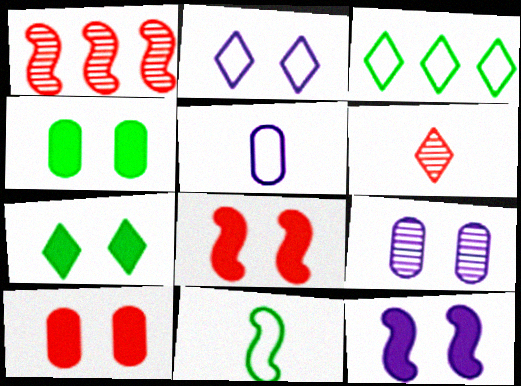[[1, 5, 7], 
[1, 11, 12], 
[2, 9, 12], 
[7, 10, 12]]